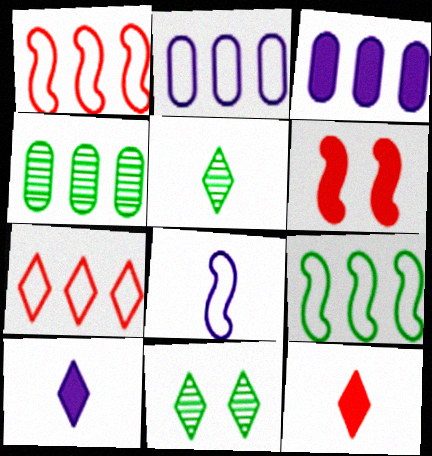[[2, 5, 6], 
[2, 7, 9], 
[7, 10, 11]]